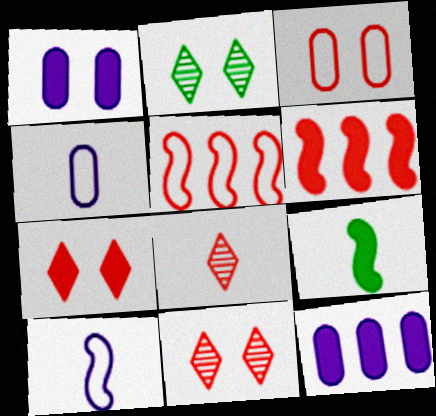[[2, 4, 6], 
[3, 6, 8], 
[4, 8, 9], 
[7, 9, 12]]